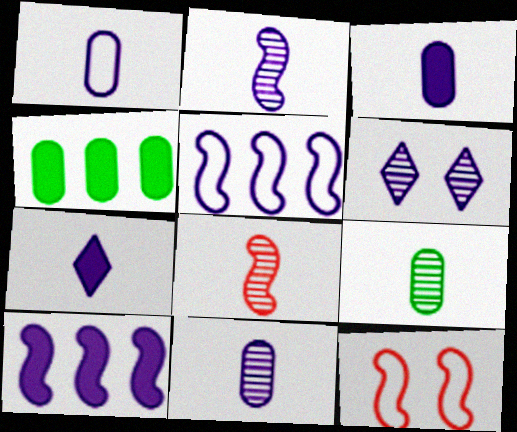[[1, 2, 7], 
[1, 3, 11], 
[1, 6, 10], 
[3, 5, 6]]